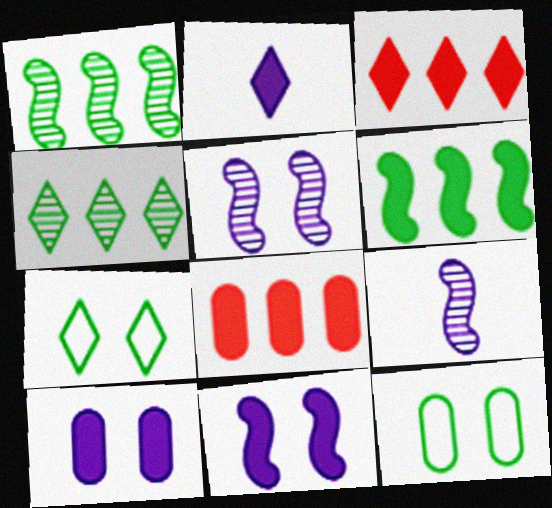[[3, 9, 12], 
[7, 8, 9]]